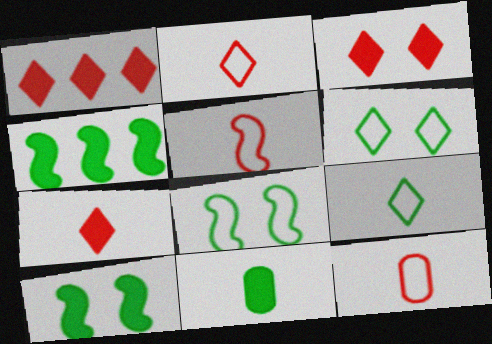[[1, 3, 7], 
[2, 5, 12]]